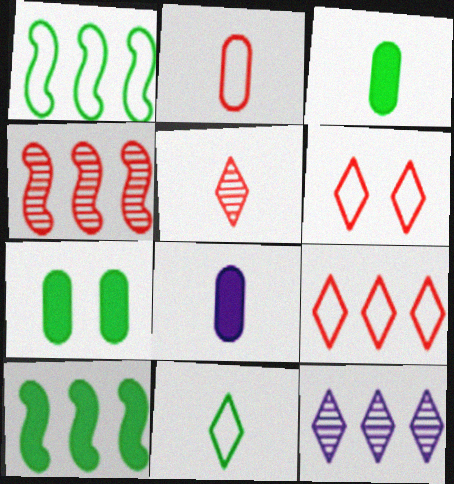[]